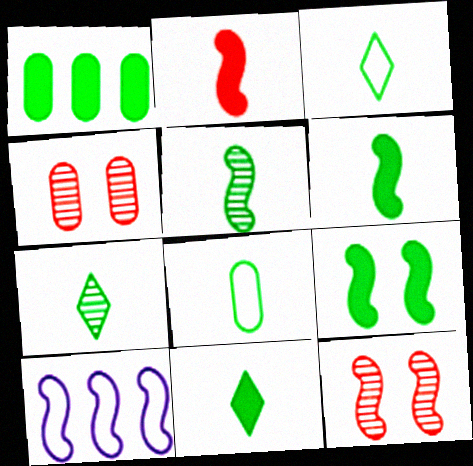[[1, 9, 11], 
[3, 7, 11], 
[4, 10, 11], 
[5, 8, 11], 
[6, 7, 8], 
[6, 10, 12]]